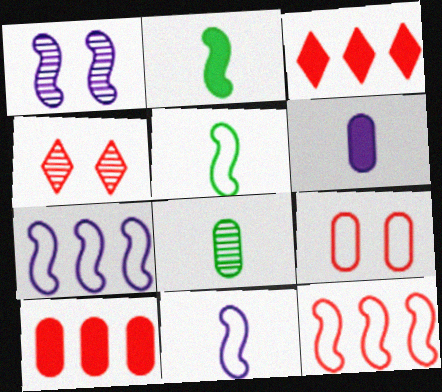[[1, 2, 12]]